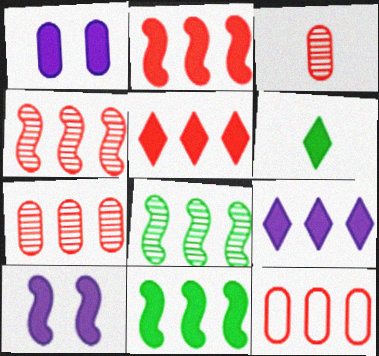[[1, 2, 6], 
[4, 5, 12], 
[8, 9, 12]]